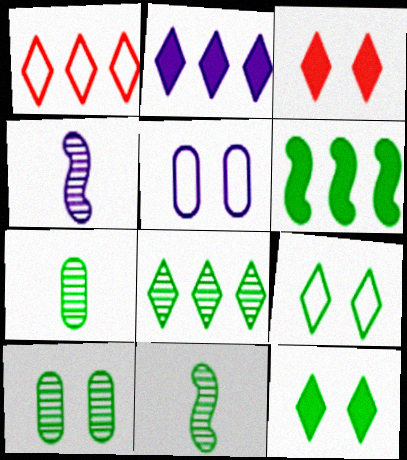[[1, 2, 8], 
[2, 4, 5], 
[6, 7, 9], 
[8, 10, 11]]